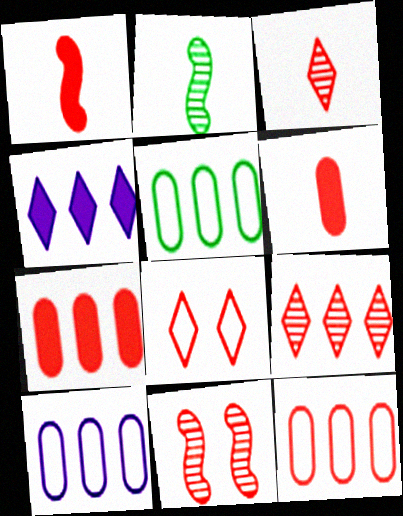[[5, 10, 12]]